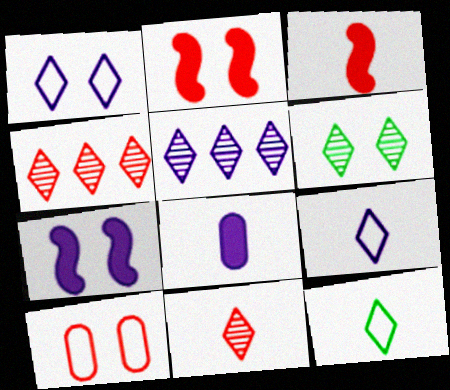[[3, 4, 10], 
[5, 6, 11], 
[6, 7, 10]]